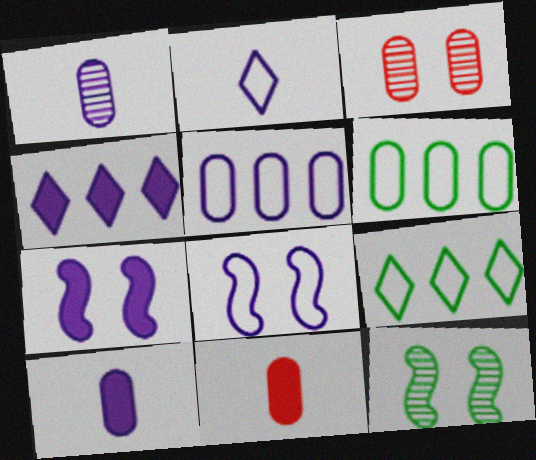[[1, 4, 8], 
[2, 5, 8], 
[3, 6, 10], 
[4, 7, 10]]